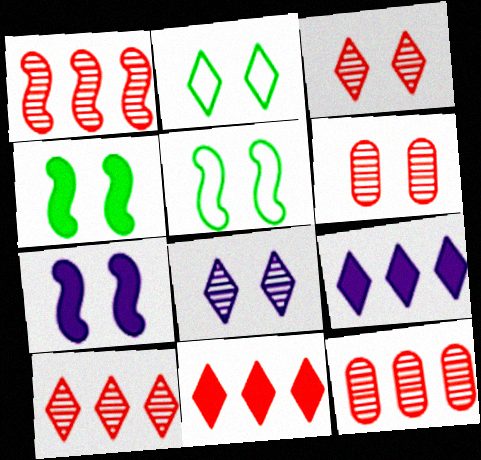[[1, 10, 12], 
[2, 6, 7]]